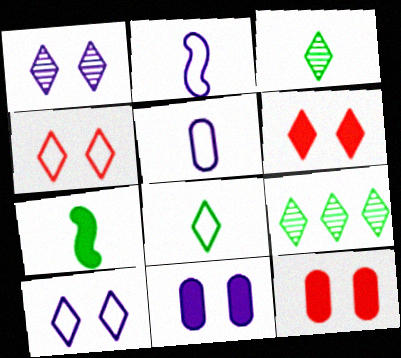[[2, 9, 12]]